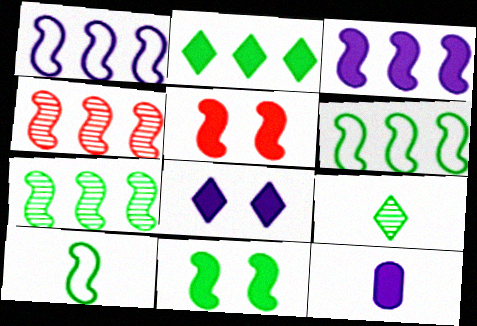[[2, 5, 12], 
[3, 4, 6], 
[3, 8, 12], 
[7, 10, 11]]